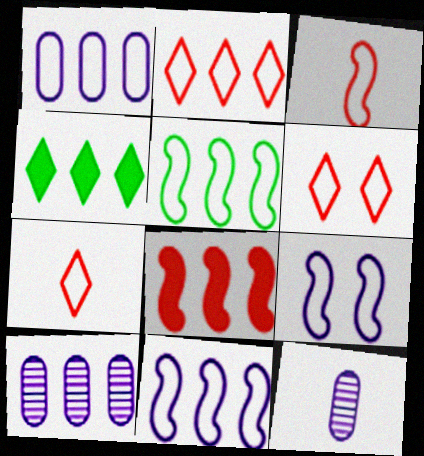[[1, 2, 5], 
[2, 6, 7], 
[3, 5, 9]]